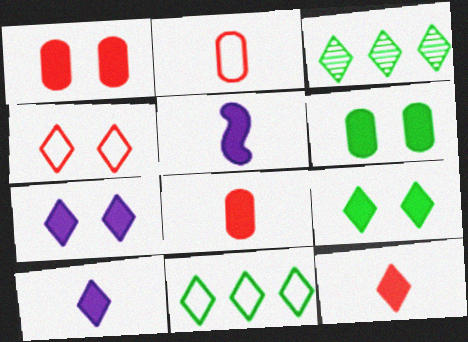[[3, 4, 10]]